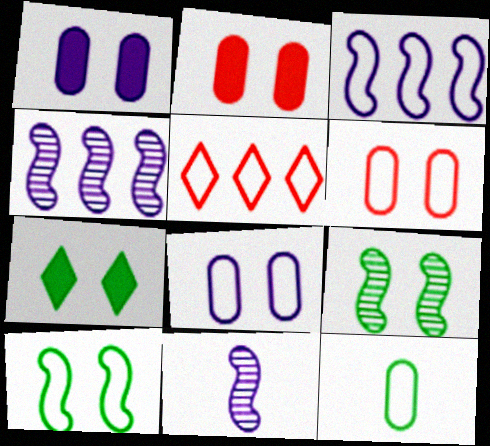[]